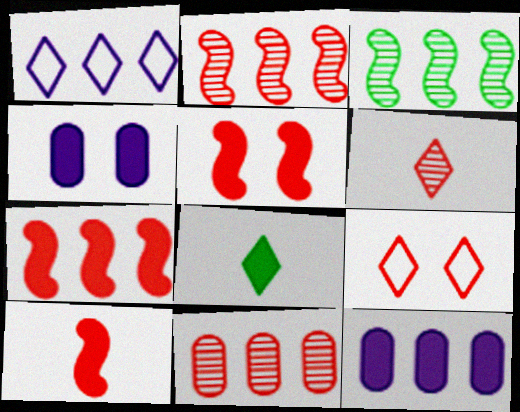[[4, 7, 8], 
[5, 7, 10], 
[5, 8, 12], 
[9, 10, 11]]